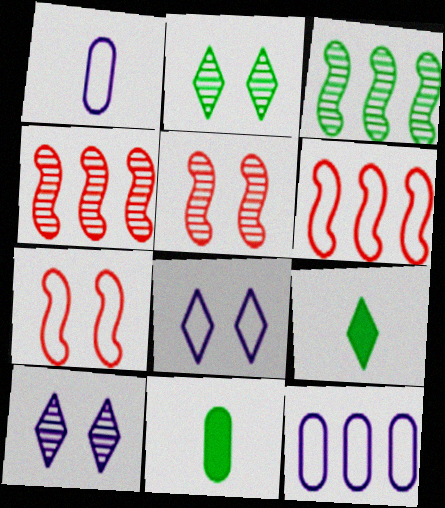[[4, 8, 11], 
[5, 9, 12], 
[6, 10, 11]]